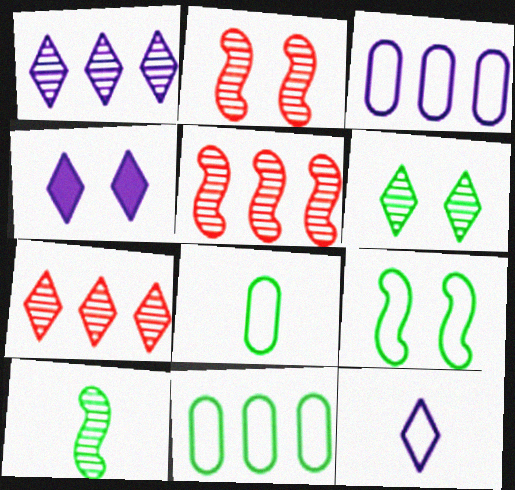[[1, 4, 12], 
[4, 5, 8]]